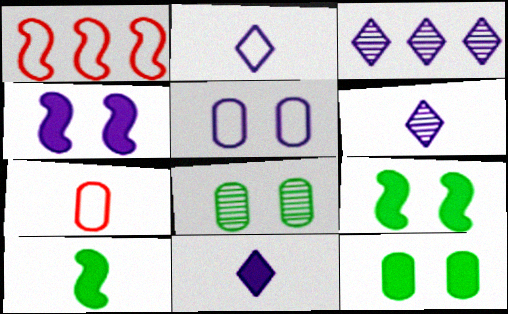[[1, 6, 12], 
[1, 8, 11], 
[2, 6, 11], 
[3, 7, 9], 
[6, 7, 10]]